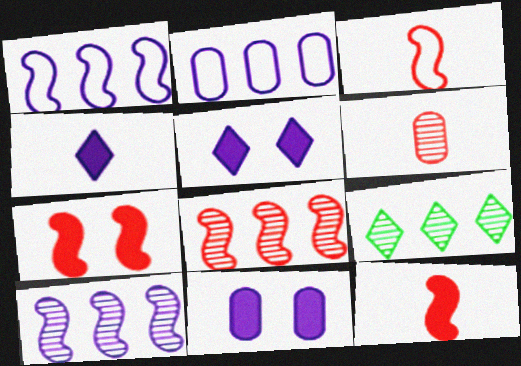[[3, 7, 8], 
[3, 9, 11]]